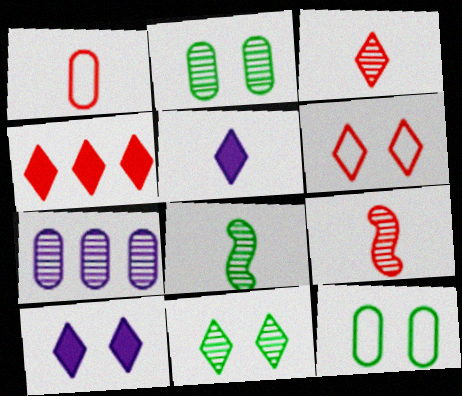[[1, 5, 8], 
[3, 4, 6], 
[6, 10, 11], 
[7, 9, 11]]